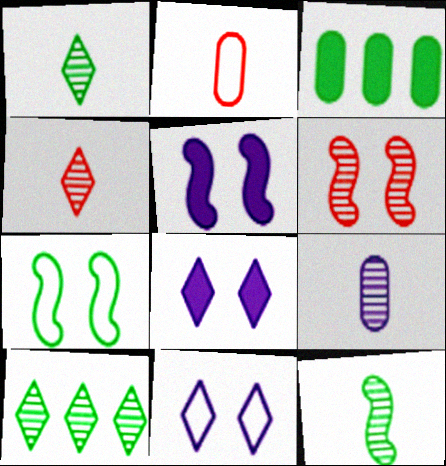[[1, 3, 7], 
[2, 5, 10], 
[4, 9, 12], 
[5, 6, 7], 
[6, 9, 10]]